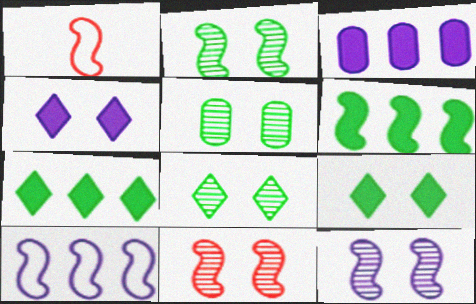[[1, 3, 8], 
[1, 6, 12], 
[2, 5, 8], 
[2, 11, 12]]